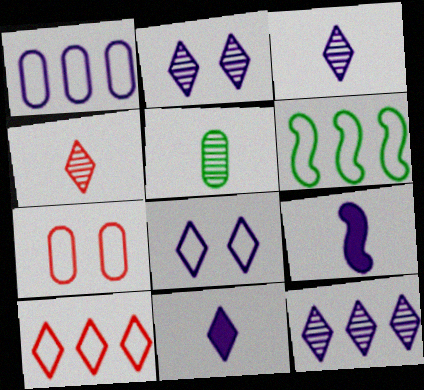[[1, 2, 9], 
[1, 6, 10], 
[2, 3, 12], 
[8, 11, 12]]